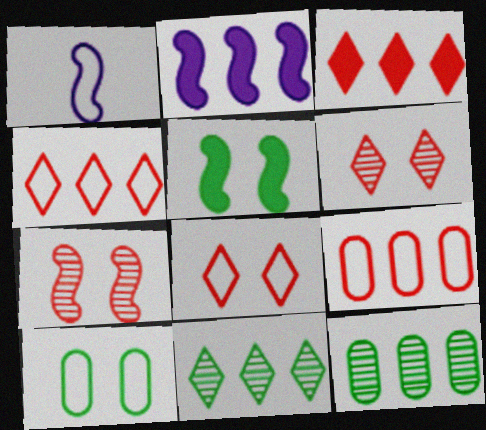[[1, 4, 10], 
[2, 4, 12], 
[2, 9, 11]]